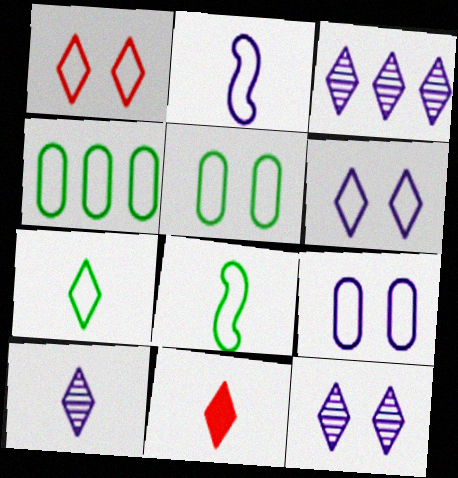[[1, 2, 4], 
[3, 10, 12], 
[7, 10, 11]]